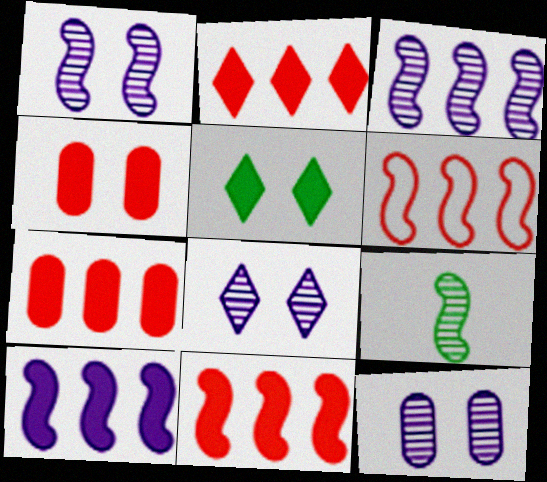[[1, 8, 12], 
[2, 7, 11]]